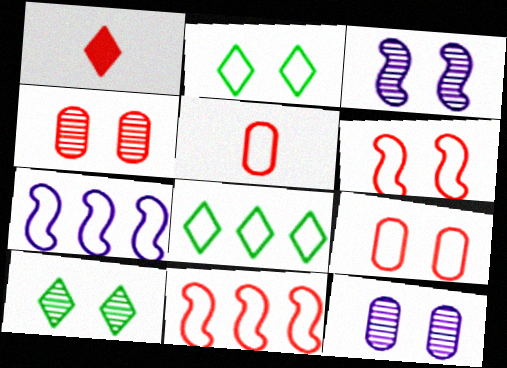[[1, 4, 11], 
[2, 5, 7], 
[3, 4, 10]]